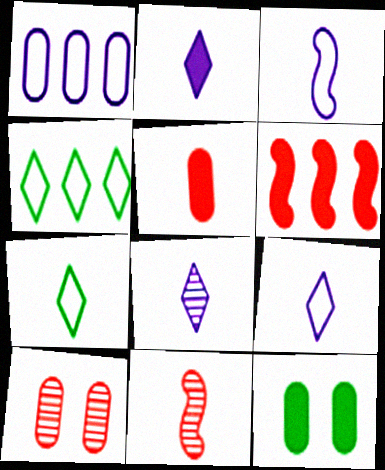[[2, 6, 12], 
[2, 8, 9]]